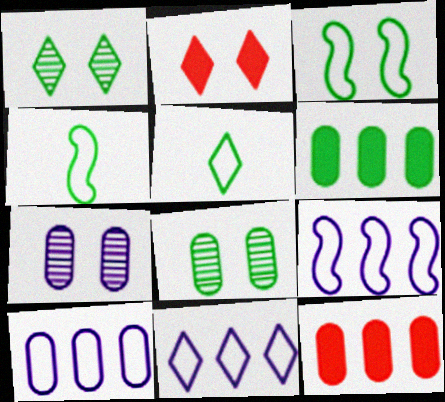[[1, 4, 6], 
[2, 3, 7], 
[9, 10, 11]]